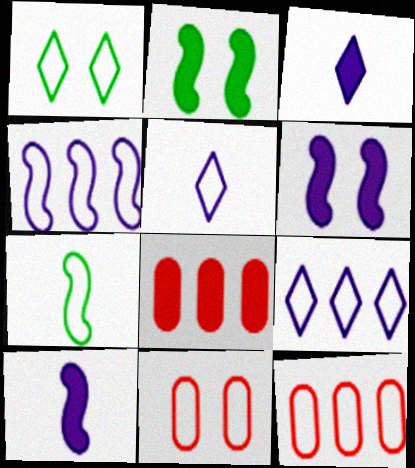[[2, 3, 8], 
[7, 9, 11]]